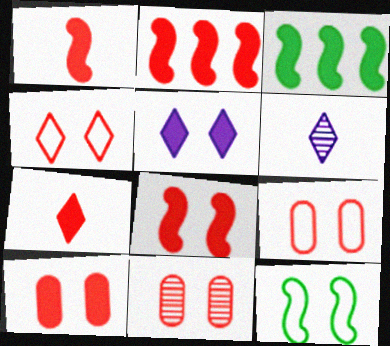[[1, 2, 8], 
[2, 7, 10], 
[3, 6, 9], 
[4, 8, 11], 
[5, 11, 12], 
[9, 10, 11]]